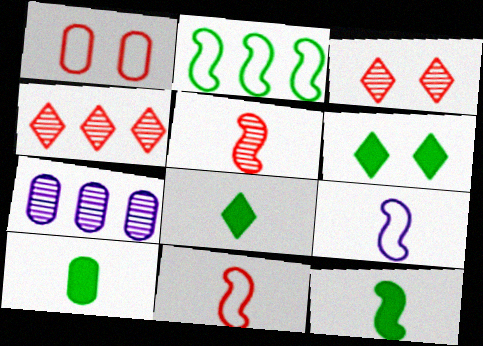[[1, 7, 10], 
[5, 9, 12], 
[6, 7, 11], 
[8, 10, 12]]